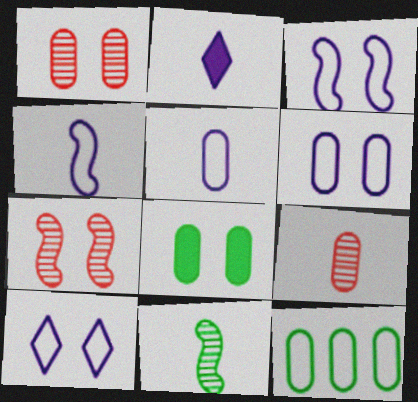[[1, 6, 8], 
[2, 7, 12], 
[3, 6, 10], 
[7, 8, 10]]